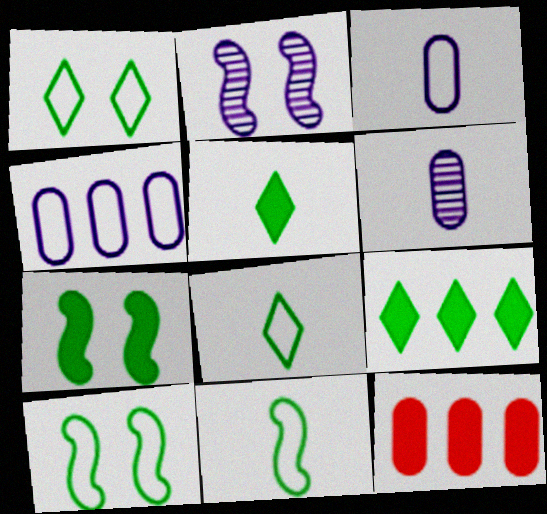[[2, 8, 12]]